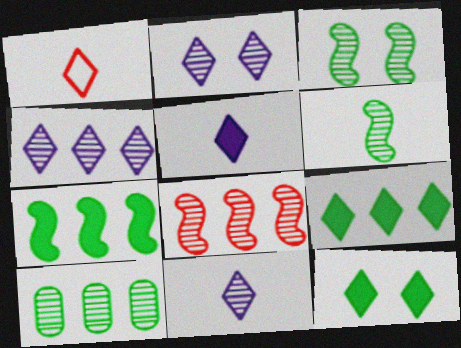[[1, 2, 9], 
[1, 4, 12], 
[2, 4, 11], 
[4, 8, 10]]